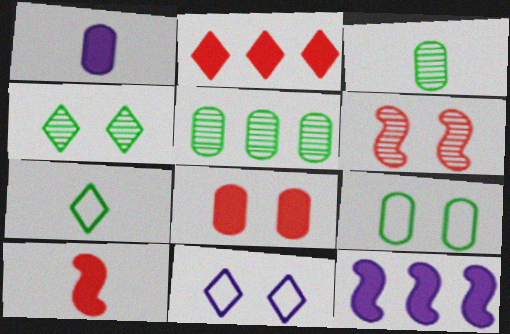[[2, 8, 10], 
[5, 10, 11]]